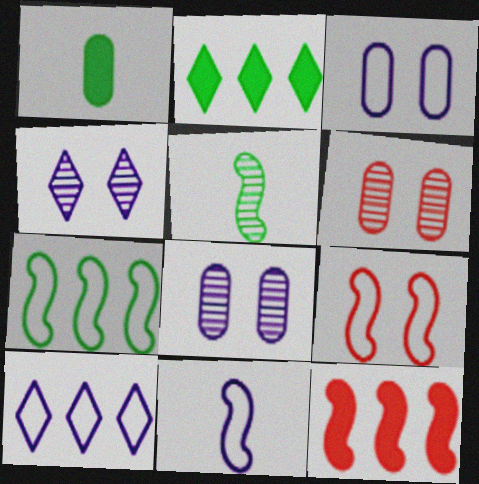[[2, 6, 11], 
[3, 10, 11], 
[7, 9, 11]]